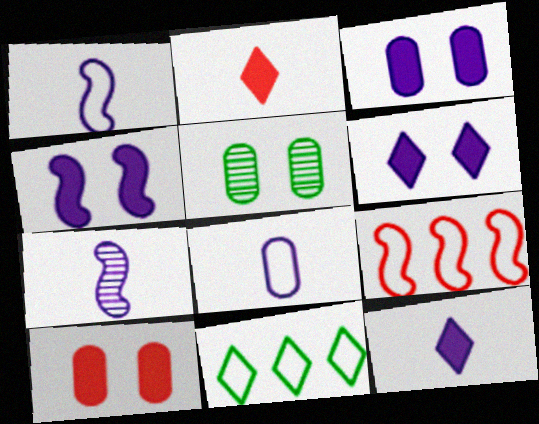[[3, 4, 6], 
[5, 9, 12], 
[7, 8, 12], 
[7, 10, 11]]